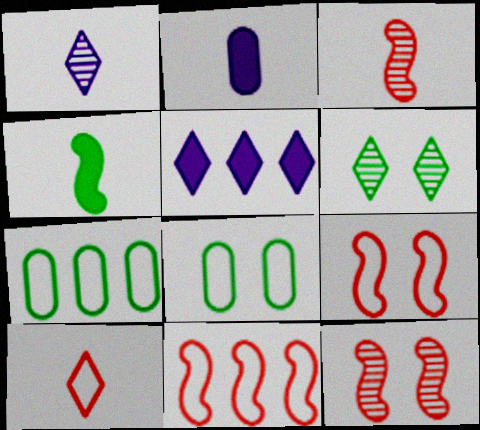[[2, 6, 11], 
[3, 5, 8], 
[4, 6, 7], 
[5, 6, 10]]